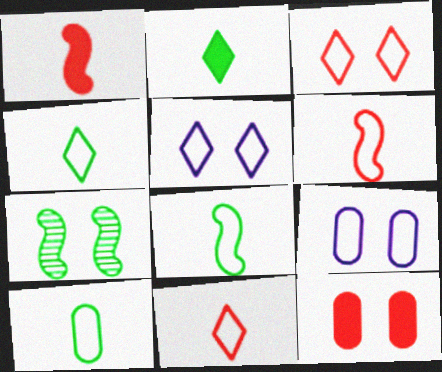[[4, 8, 10], 
[5, 7, 12]]